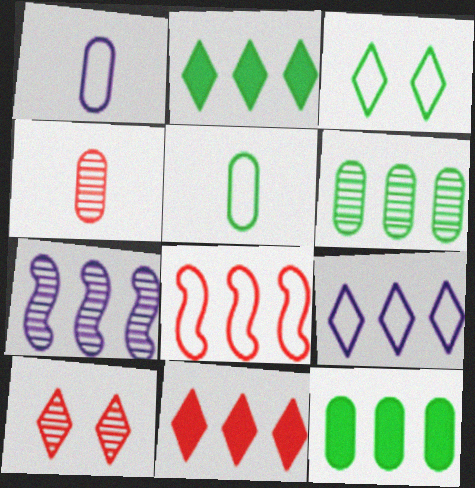[[1, 3, 8]]